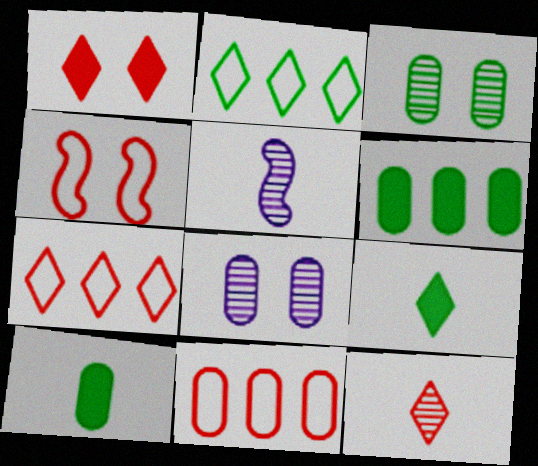[[1, 7, 12], 
[8, 10, 11]]